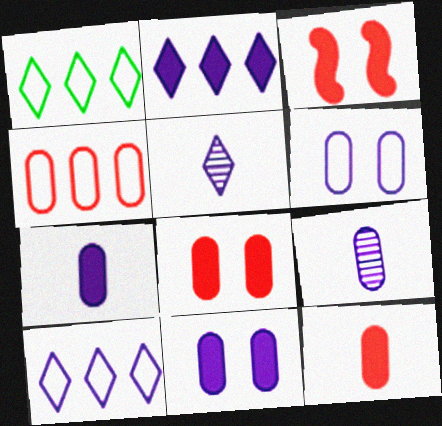[[1, 3, 9]]